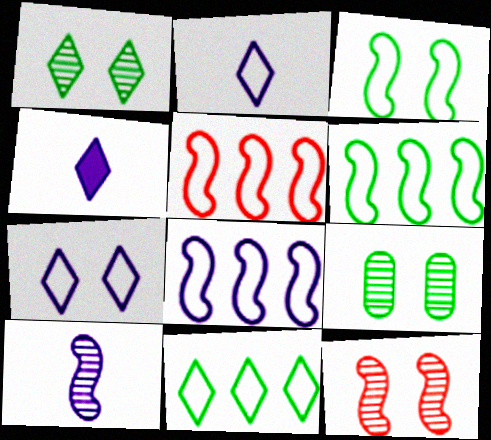[[4, 5, 9], 
[5, 6, 8]]